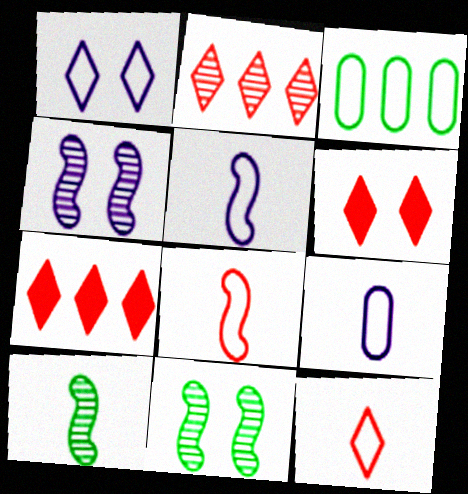[[1, 3, 8], 
[2, 6, 12], 
[7, 9, 11]]